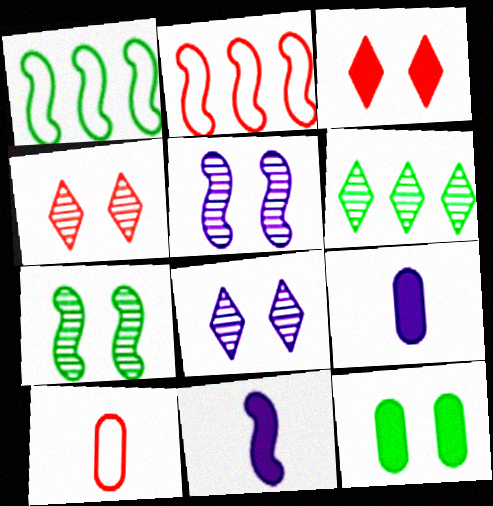[[1, 4, 9], 
[2, 7, 11]]